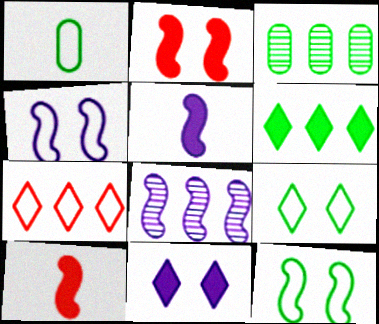[[1, 4, 7], 
[4, 5, 8], 
[8, 10, 12]]